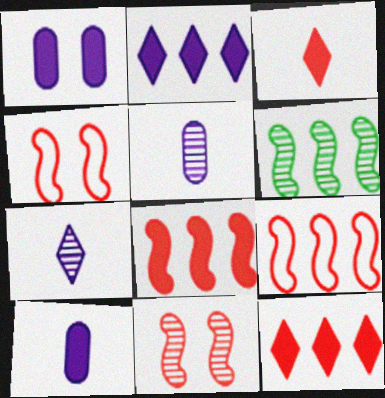[]